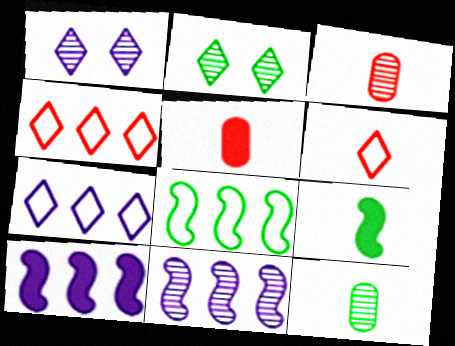[[1, 5, 8], 
[2, 3, 11]]